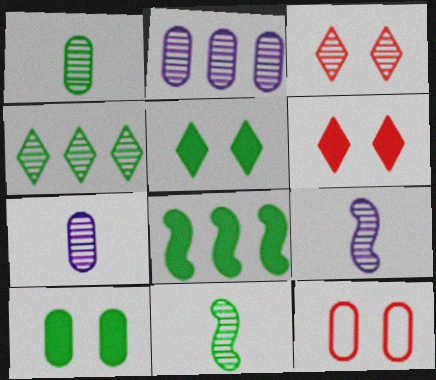[[2, 3, 11]]